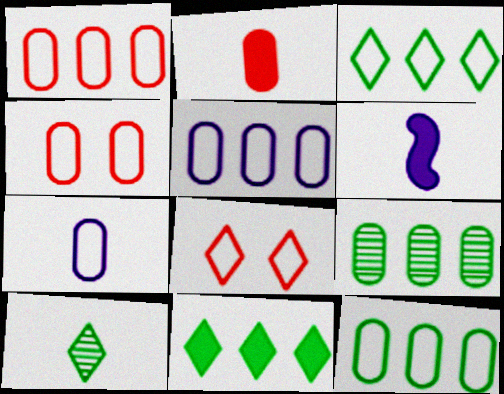[[1, 5, 12], 
[4, 7, 12], 
[6, 8, 9]]